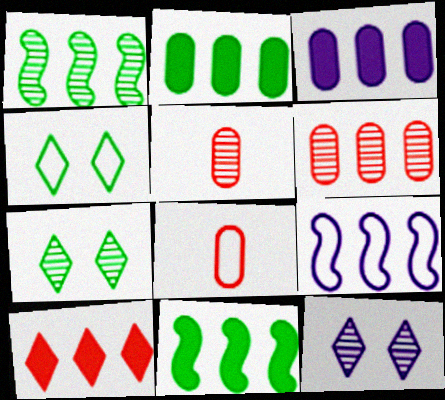[[1, 5, 12], 
[3, 10, 11], 
[4, 8, 9], 
[8, 11, 12]]